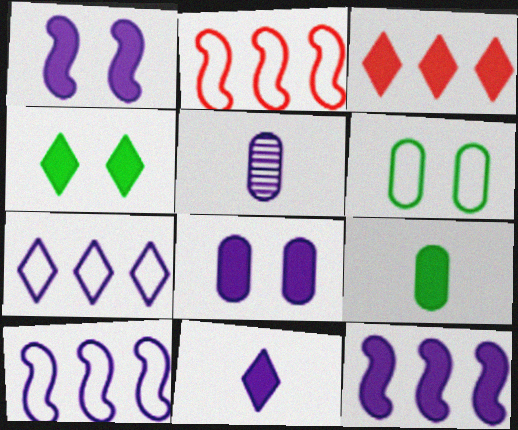[[1, 3, 9], 
[1, 5, 7], 
[2, 4, 5], 
[3, 4, 11], 
[8, 11, 12]]